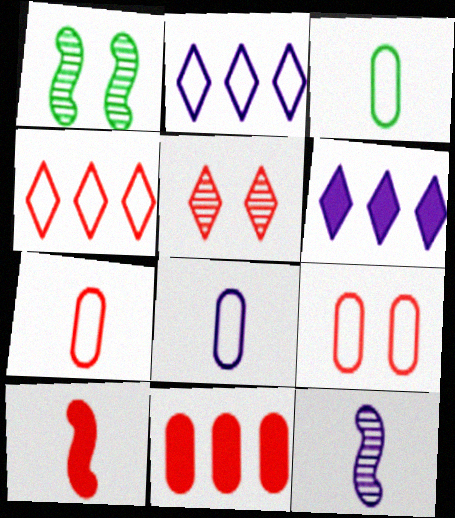[[1, 6, 7], 
[3, 7, 8]]